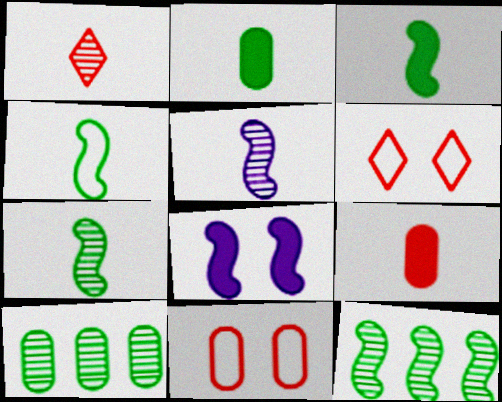[[3, 4, 7]]